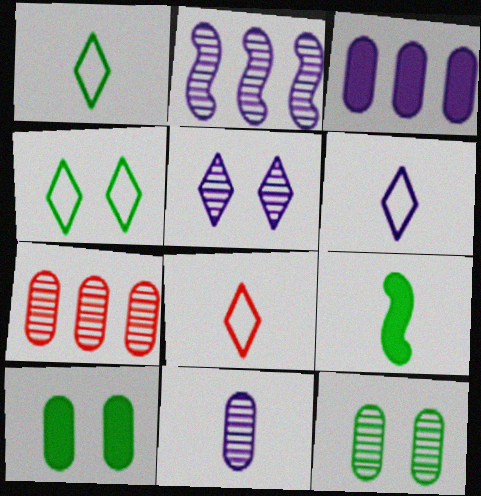[[1, 6, 8], 
[2, 5, 11], 
[2, 8, 10], 
[7, 11, 12], 
[8, 9, 11]]